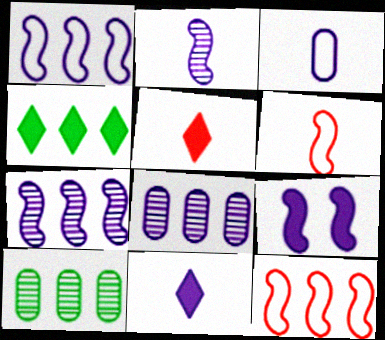[[1, 2, 9], 
[2, 3, 11], 
[4, 8, 12]]